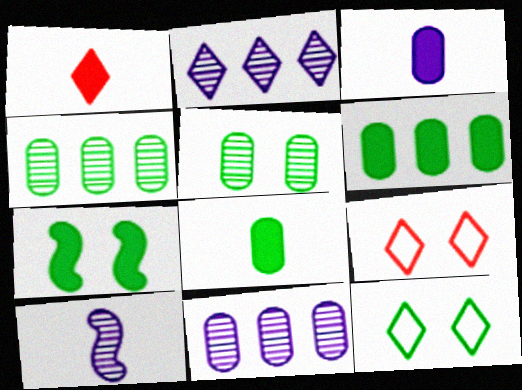[[1, 2, 12], 
[5, 7, 12], 
[6, 9, 10]]